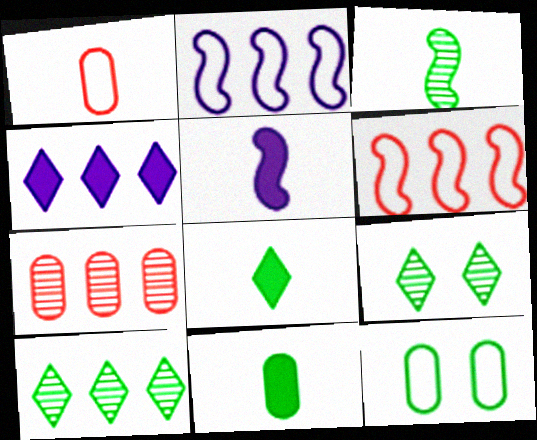[]